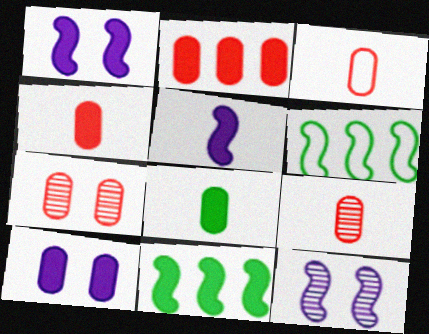[[2, 3, 7], 
[2, 8, 10], 
[3, 4, 9]]